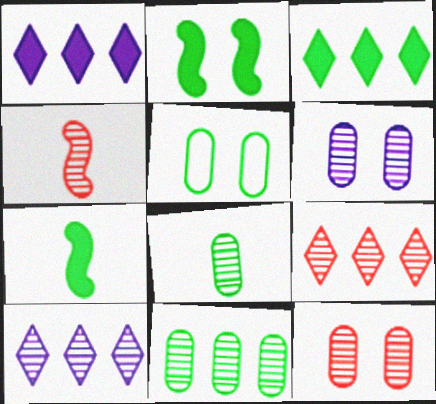[[1, 4, 5], 
[4, 9, 12]]